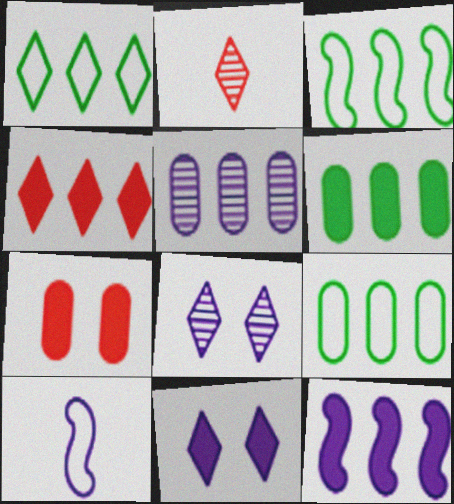[[1, 2, 11], 
[1, 3, 9], 
[3, 4, 5], 
[4, 6, 12], 
[5, 10, 11]]